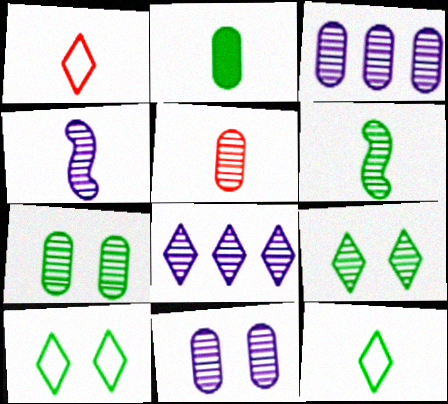[[1, 2, 4], 
[2, 6, 12], 
[3, 5, 7], 
[4, 8, 11]]